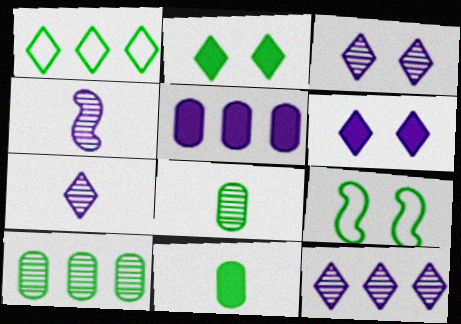[[3, 7, 12]]